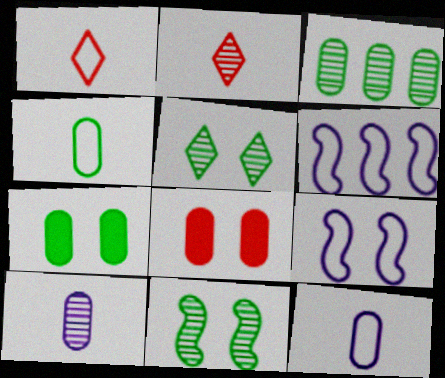[[2, 6, 7], 
[3, 4, 7], 
[3, 8, 12], 
[5, 8, 9]]